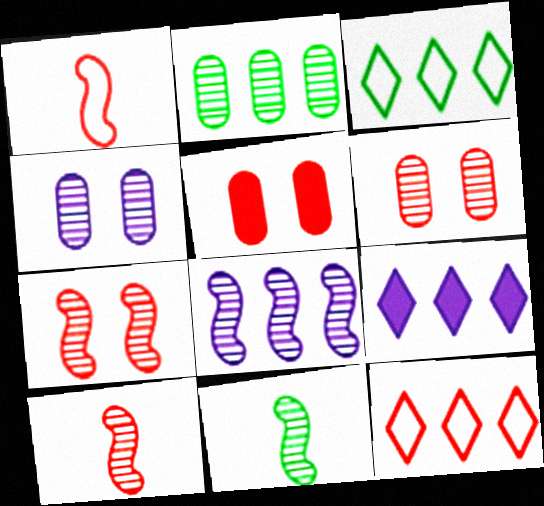[[5, 10, 12], 
[7, 8, 11]]